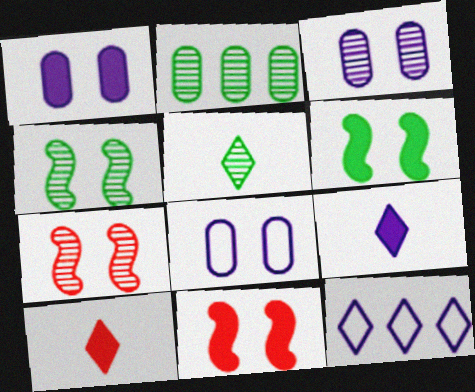[[1, 3, 8], 
[2, 4, 5]]